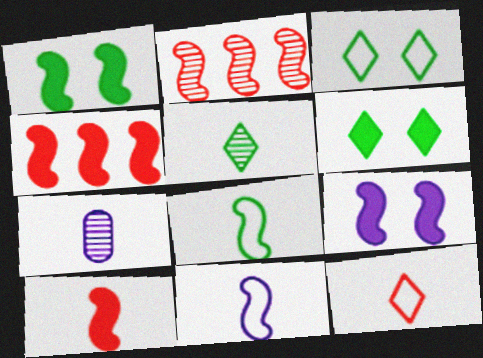[[1, 2, 11], 
[2, 8, 9], 
[3, 4, 7]]